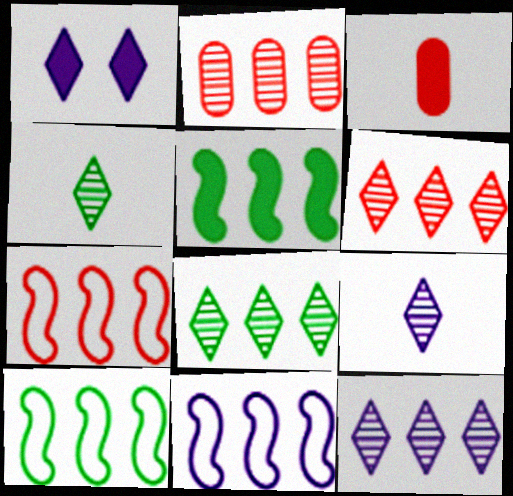[[1, 3, 5], 
[6, 8, 12], 
[7, 10, 11]]